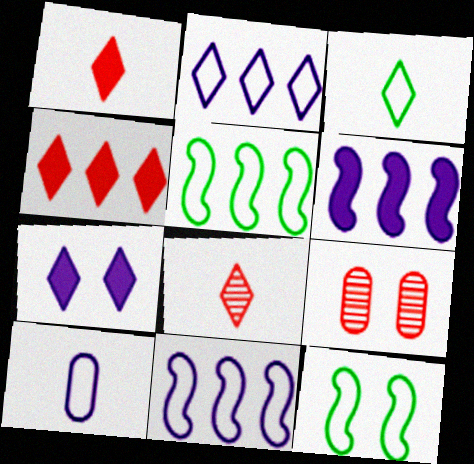[[3, 6, 9], 
[7, 9, 12]]